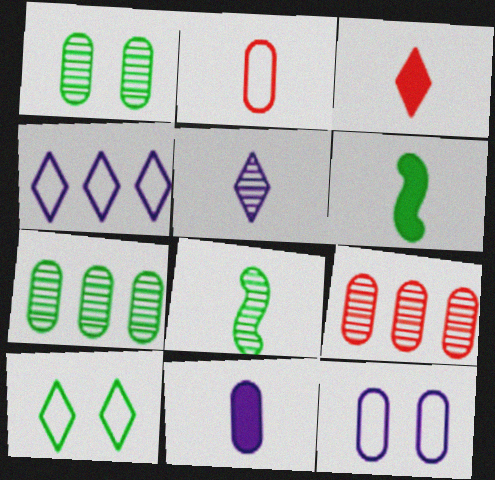[[2, 5, 6], 
[3, 6, 11], 
[6, 7, 10]]